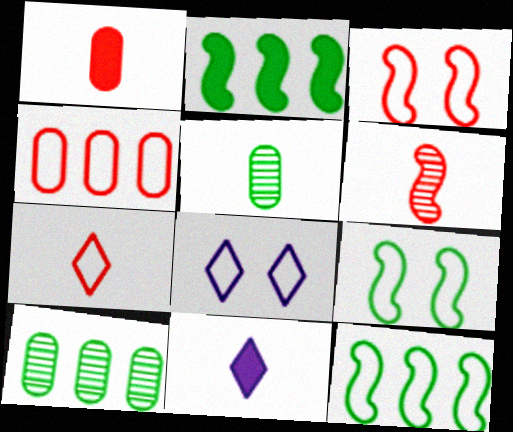[[1, 6, 7], 
[3, 4, 7], 
[3, 10, 11]]